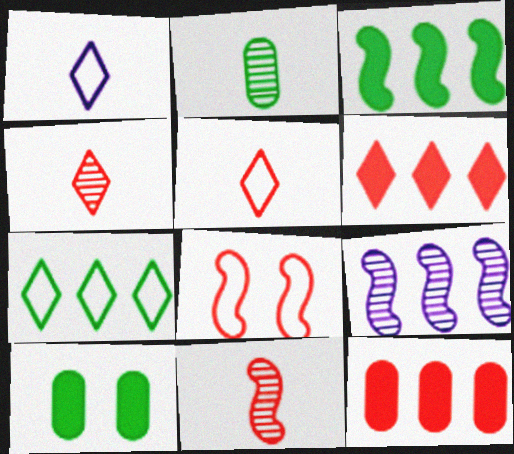[[4, 8, 12], 
[5, 9, 10], 
[7, 9, 12]]